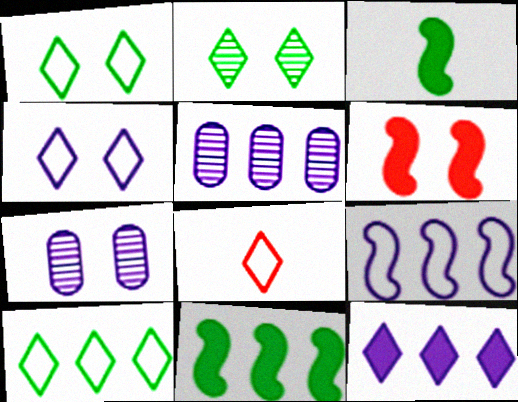[[1, 6, 7], 
[2, 8, 12], 
[4, 8, 10], 
[5, 9, 12], 
[7, 8, 11]]